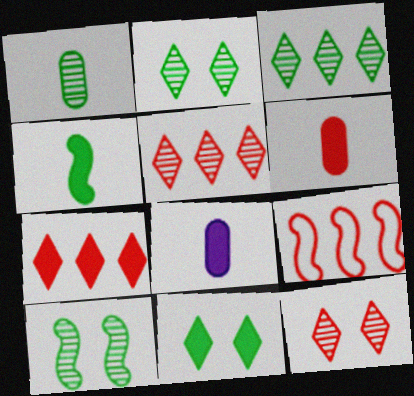[[1, 3, 10], 
[2, 8, 9], 
[6, 9, 12]]